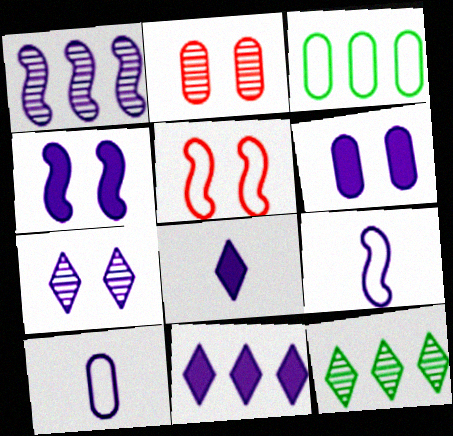[[1, 4, 9]]